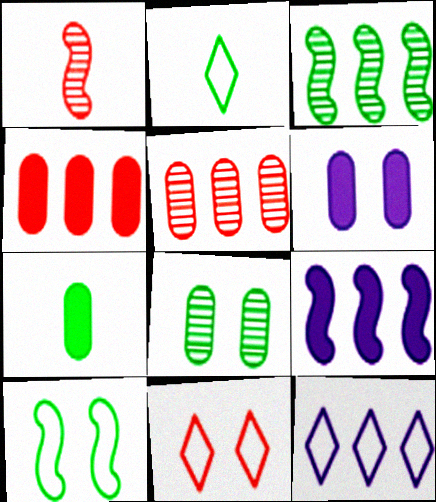[[1, 4, 11], 
[1, 9, 10], 
[2, 11, 12], 
[3, 4, 12], 
[4, 6, 7]]